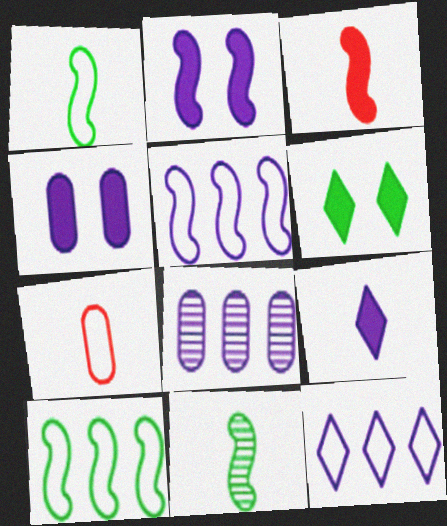[[7, 9, 11]]